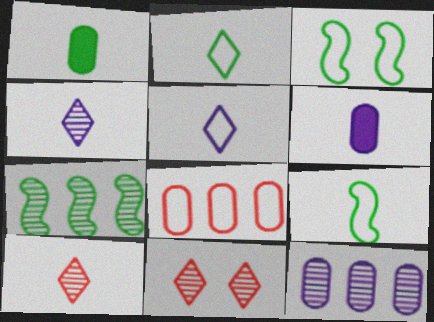[[3, 5, 8], 
[6, 9, 10]]